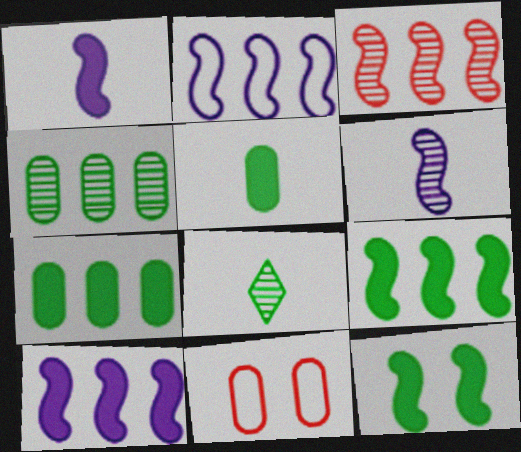[[2, 3, 9], 
[8, 10, 11]]